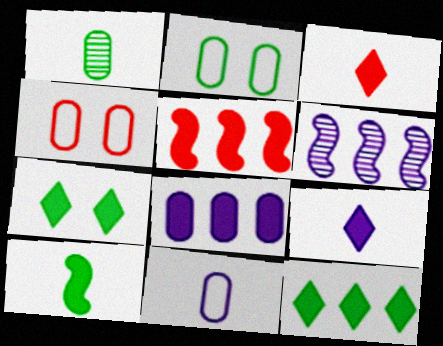[[1, 4, 8], 
[2, 3, 6], 
[5, 8, 12]]